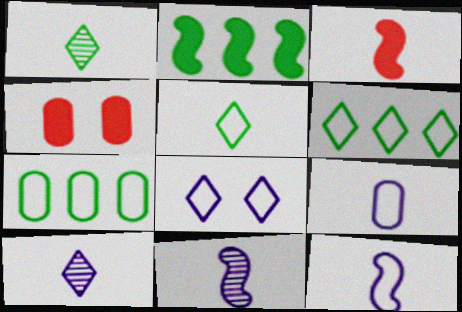[[1, 3, 9], 
[4, 6, 11]]